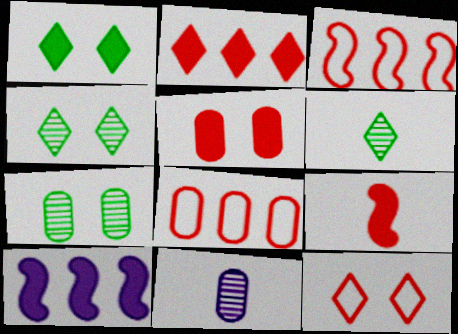[[1, 3, 11], 
[2, 5, 9]]